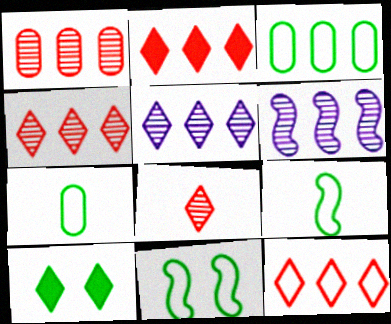[[2, 3, 6], 
[2, 4, 12]]